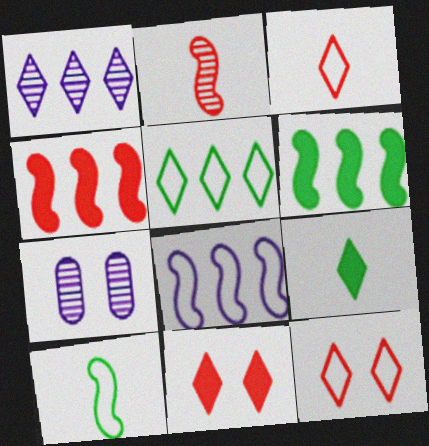[[1, 9, 12], 
[3, 6, 7]]